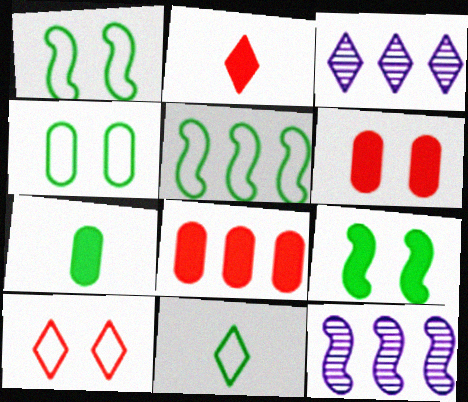[[2, 4, 12], 
[3, 5, 8], 
[4, 5, 11], 
[6, 11, 12], 
[7, 10, 12]]